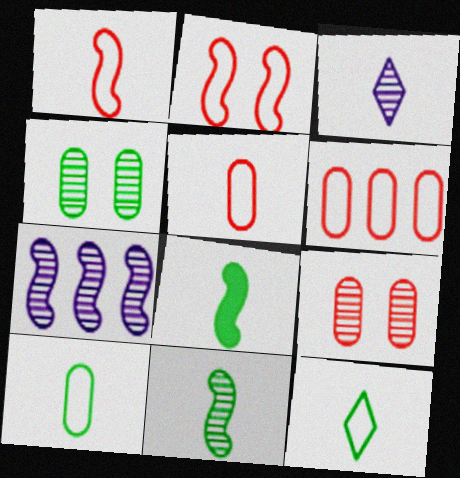[[2, 7, 8], 
[3, 5, 8]]